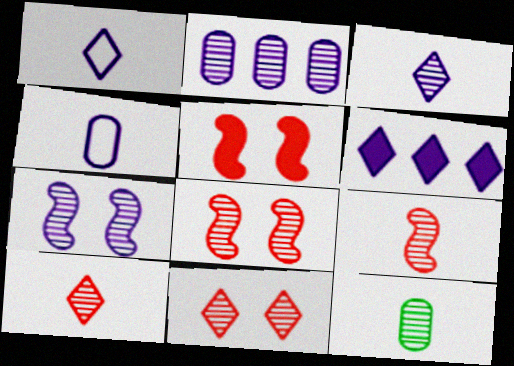[[2, 3, 7], 
[3, 9, 12], 
[4, 6, 7]]